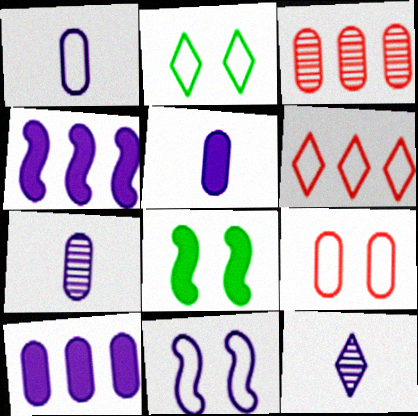[[1, 5, 7], 
[2, 9, 11], 
[6, 7, 8], 
[10, 11, 12]]